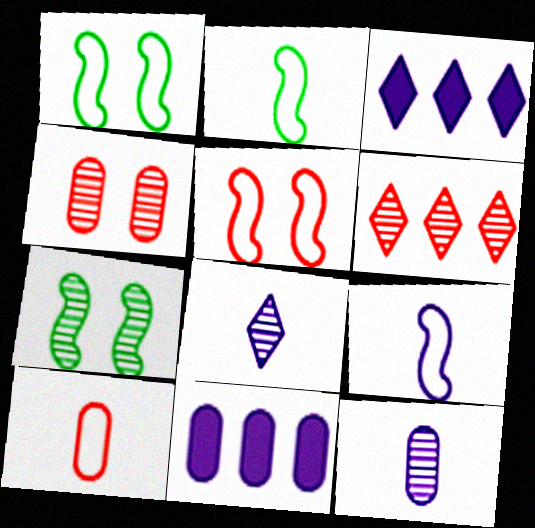[[2, 3, 4], 
[3, 7, 10], 
[6, 7, 12]]